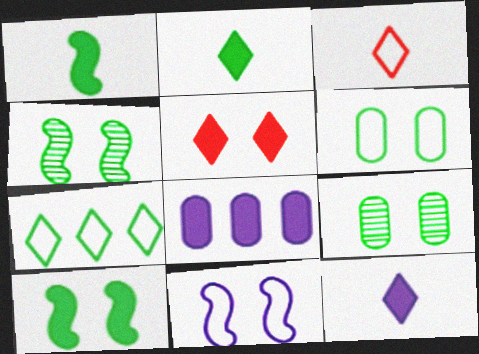[[1, 5, 8], 
[1, 7, 9], 
[3, 4, 8], 
[5, 9, 11]]